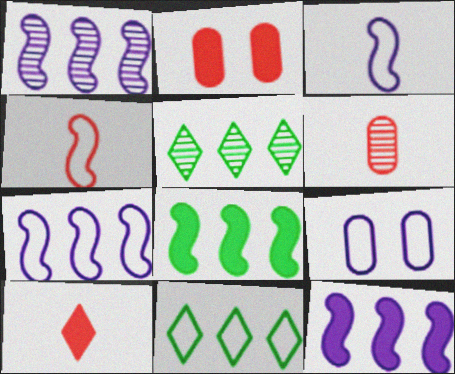[[1, 7, 12], 
[2, 3, 5], 
[4, 6, 10], 
[4, 9, 11]]